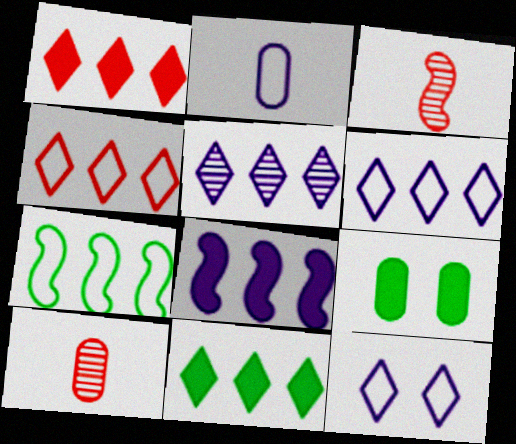[[3, 6, 9], 
[4, 5, 11]]